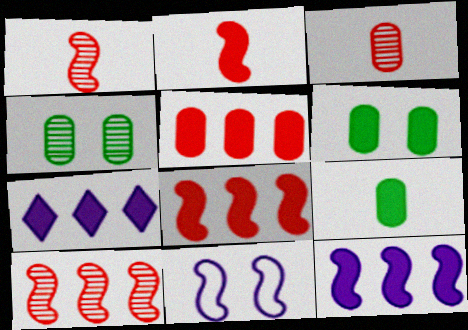[[2, 6, 7]]